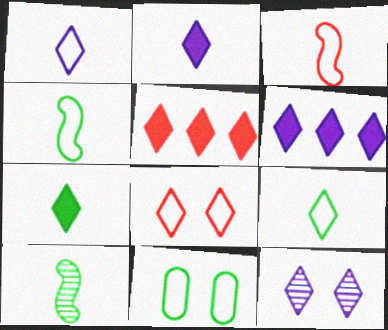[[1, 6, 12], 
[5, 9, 12]]